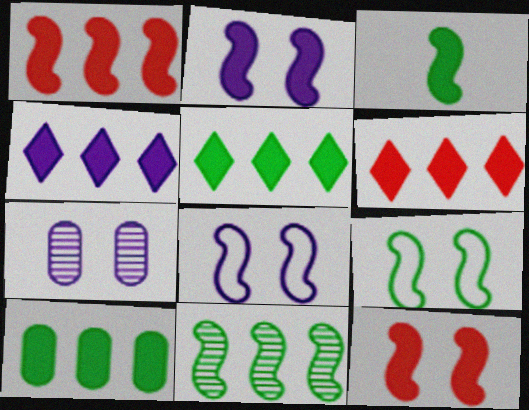[[1, 2, 3], 
[1, 4, 10], 
[3, 9, 11], 
[4, 5, 6]]